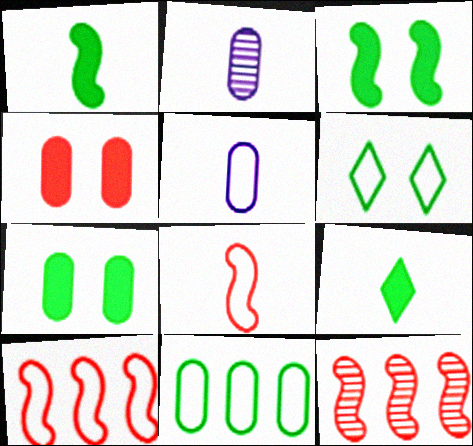[[2, 4, 11], 
[2, 8, 9], 
[5, 6, 10]]